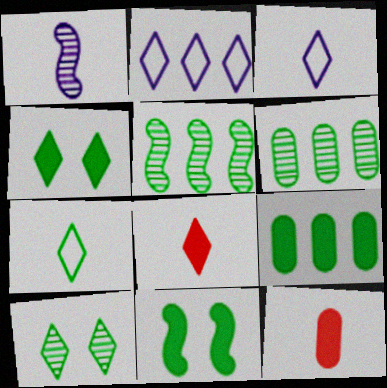[[1, 7, 12], 
[2, 8, 10], 
[6, 7, 11]]